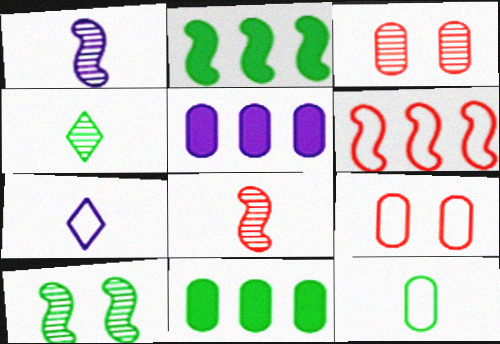[[2, 3, 7], 
[3, 5, 12]]